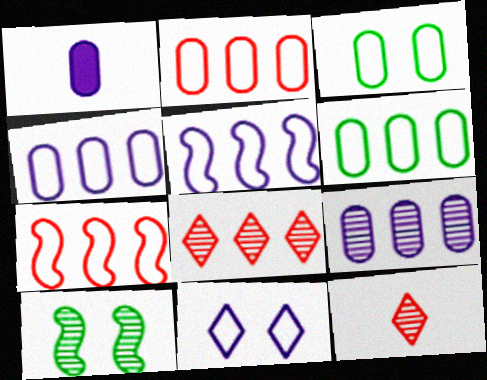[[2, 4, 6], 
[9, 10, 12]]